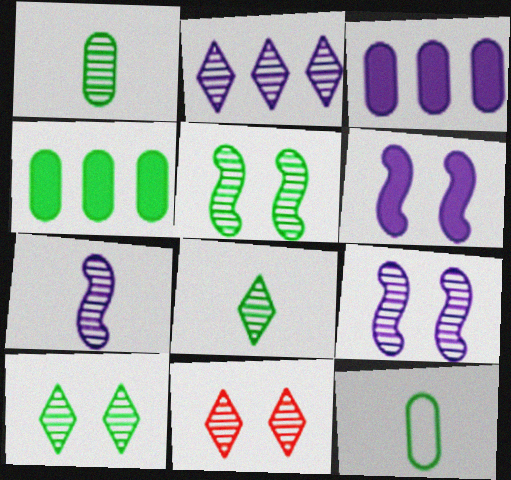[[2, 8, 11]]